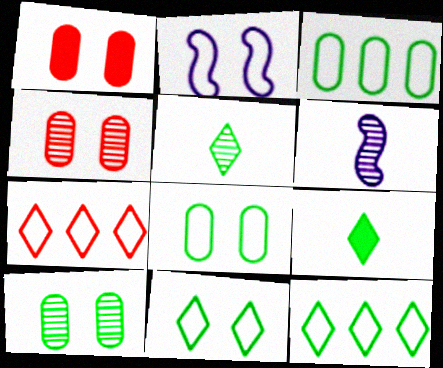[[1, 6, 12]]